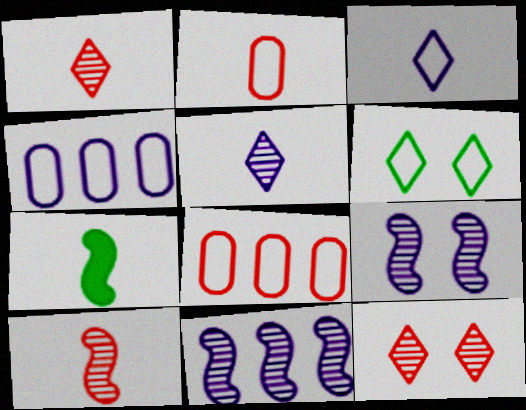[[2, 5, 7], 
[4, 7, 12]]